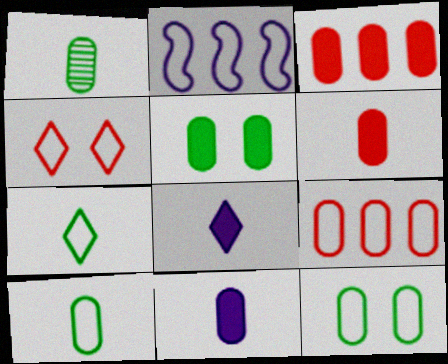[[2, 4, 10], 
[3, 5, 11]]